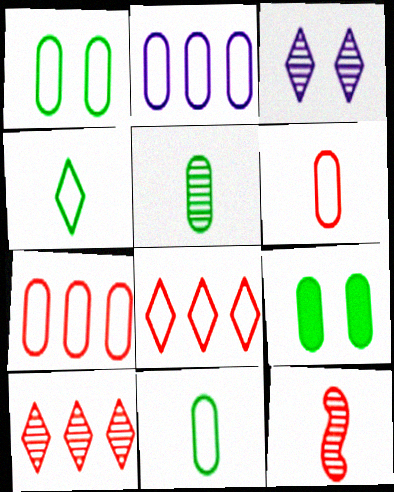[[1, 2, 6]]